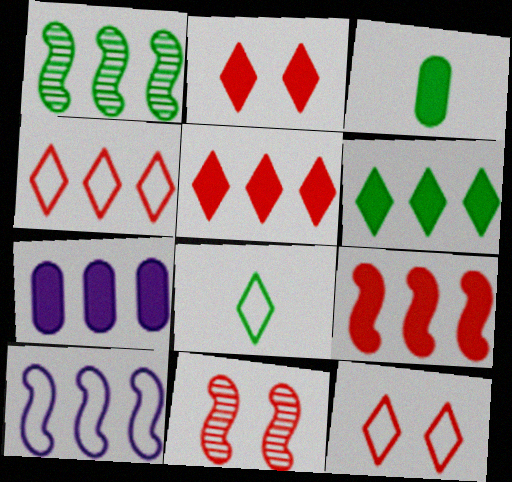[[1, 4, 7], 
[1, 9, 10], 
[6, 7, 9], 
[7, 8, 11]]